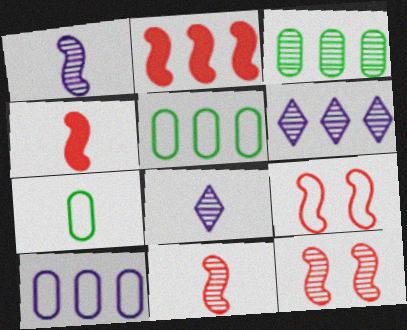[[2, 5, 6], 
[2, 9, 11], 
[3, 8, 12], 
[4, 7, 8]]